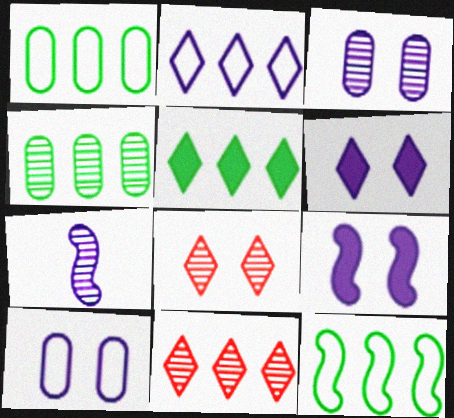[[2, 5, 11], 
[4, 5, 12], 
[4, 7, 8]]